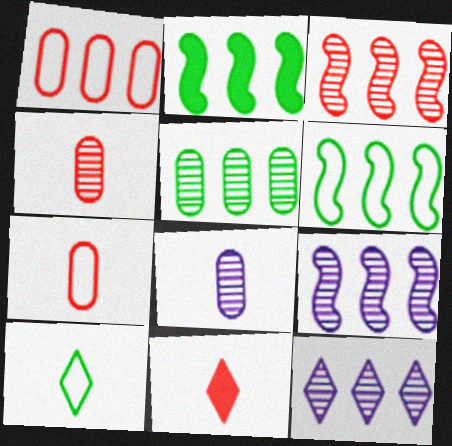[[1, 2, 12], 
[3, 5, 12]]